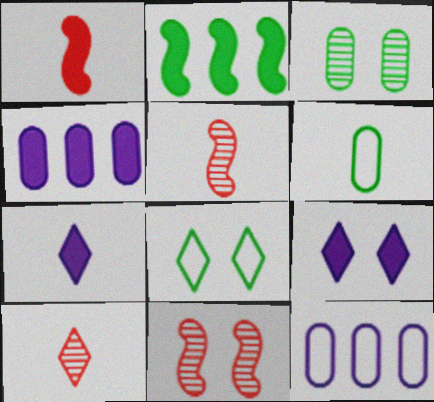[[4, 5, 8], 
[5, 6, 7]]